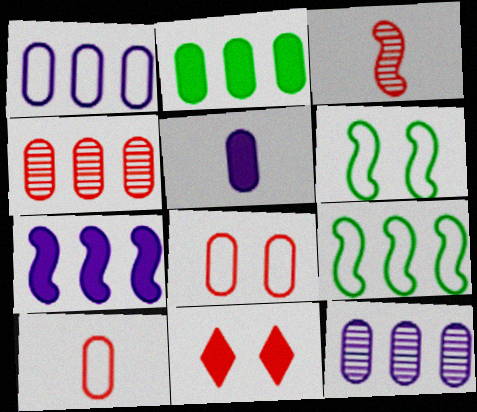[[1, 2, 4], 
[3, 6, 7]]